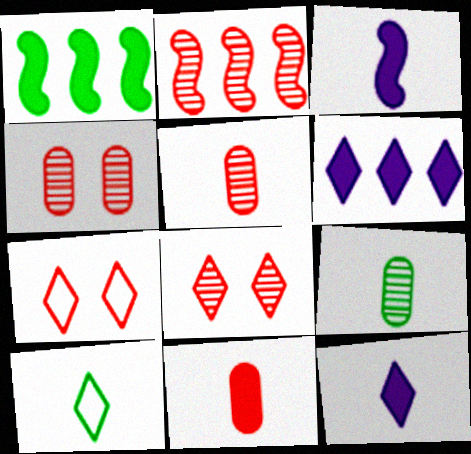[[2, 5, 8], 
[2, 7, 11], 
[3, 5, 10], 
[6, 8, 10]]